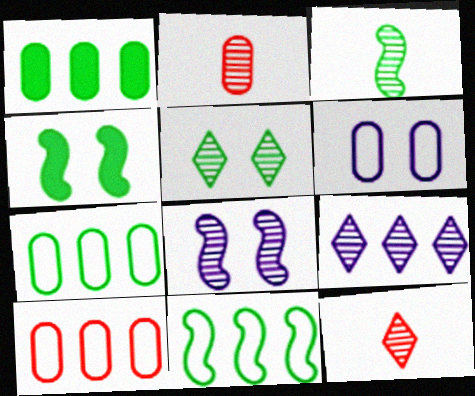[[1, 2, 6], 
[3, 4, 11], 
[5, 9, 12]]